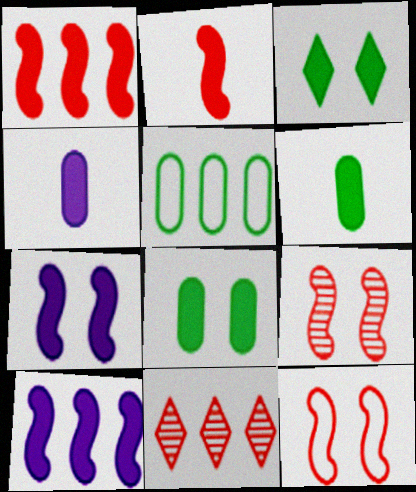[[1, 3, 4], 
[5, 10, 11]]